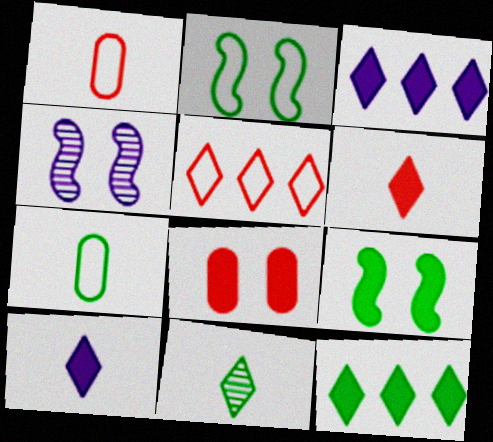[[1, 4, 12]]